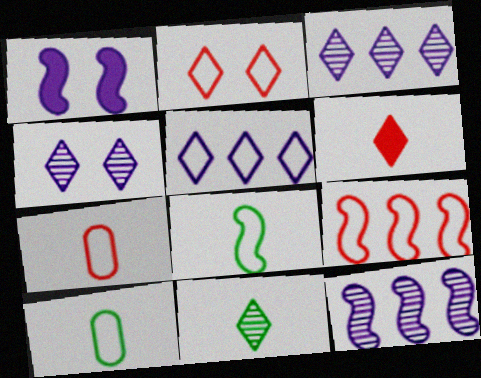[[2, 7, 9]]